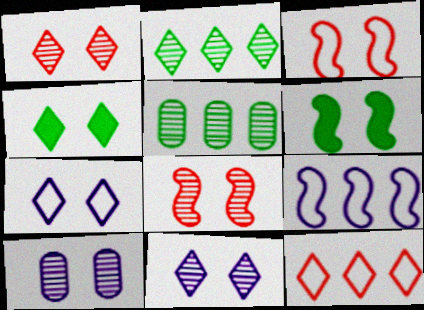[[1, 4, 7], 
[3, 4, 10]]